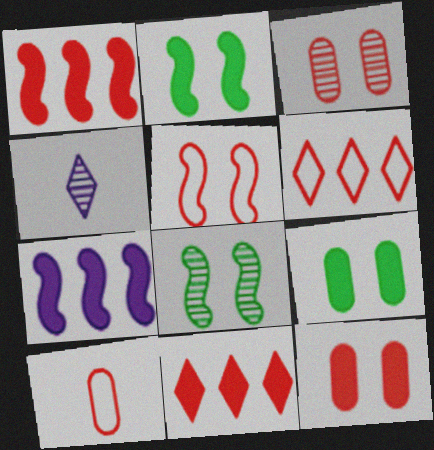[[5, 6, 10]]